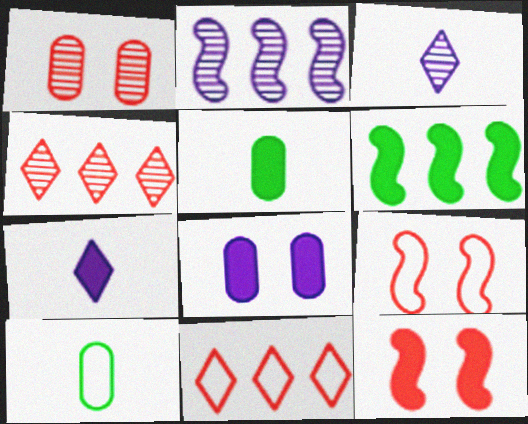[]